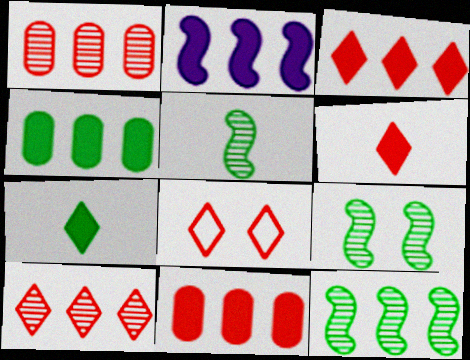[[2, 3, 4], 
[5, 9, 12], 
[6, 8, 10]]